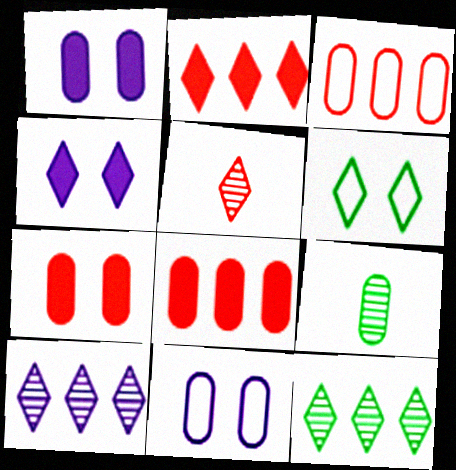[[1, 3, 9], 
[8, 9, 11]]